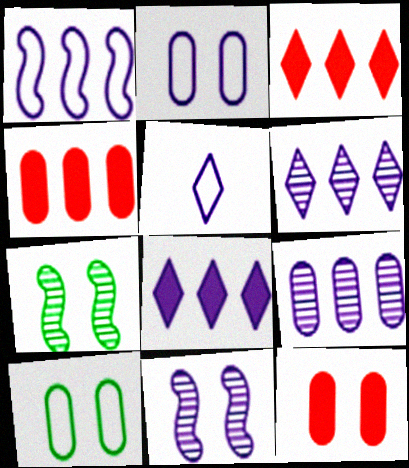[[1, 2, 5], 
[1, 8, 9], 
[4, 5, 7]]